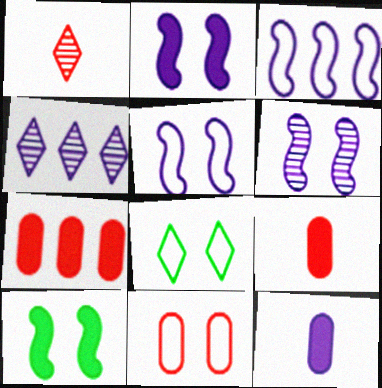[[2, 5, 6], 
[4, 5, 12], 
[5, 8, 11]]